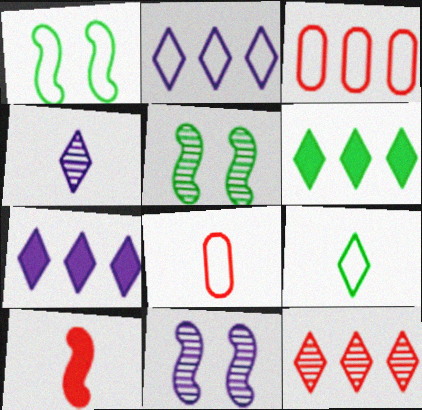[[1, 2, 8], 
[2, 6, 12], 
[5, 7, 8], 
[6, 8, 11]]